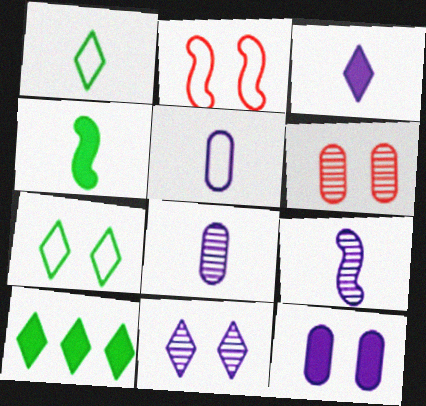[[2, 8, 10], 
[3, 5, 9]]